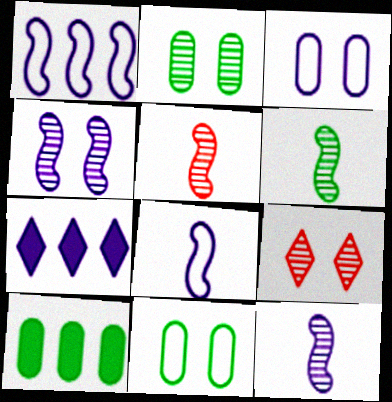[[2, 4, 9], 
[3, 7, 12], 
[5, 6, 12], 
[5, 7, 11], 
[8, 9, 10]]